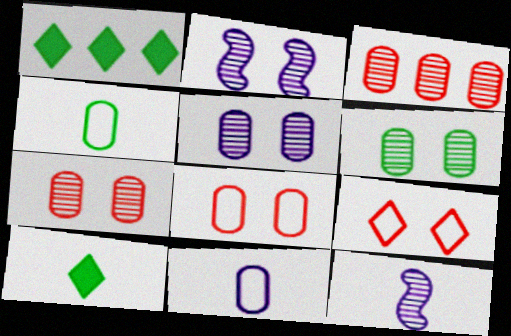[[1, 8, 12], 
[5, 6, 7]]